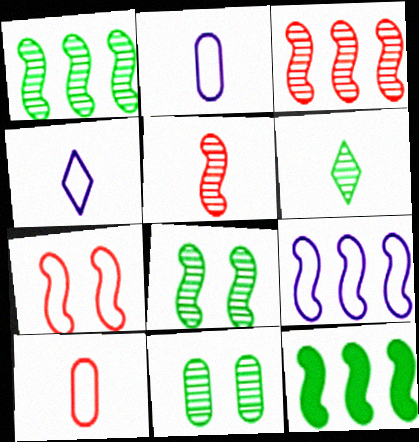[[1, 6, 11], 
[3, 9, 12]]